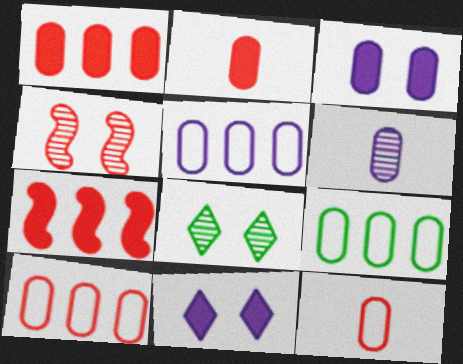[[3, 5, 6], 
[5, 9, 10]]